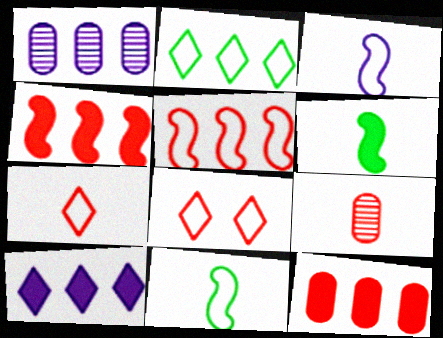[[1, 2, 4], 
[1, 6, 8], 
[4, 8, 9]]